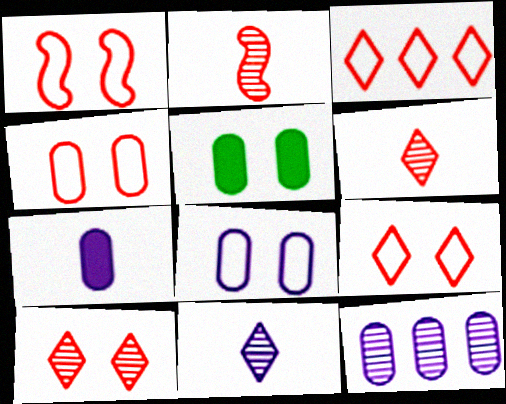[[1, 4, 9], 
[7, 8, 12]]